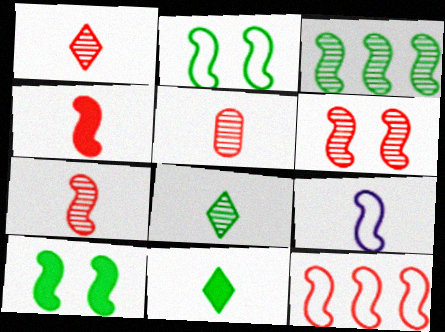[[1, 5, 7], 
[2, 9, 12], 
[4, 6, 12], 
[5, 9, 11]]